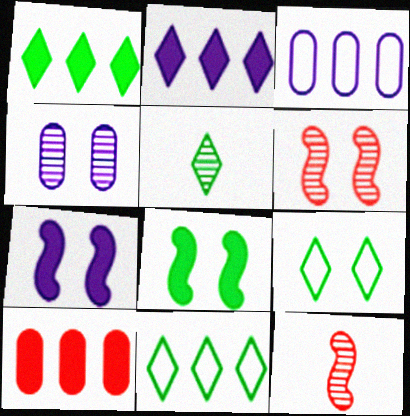[[1, 5, 9]]